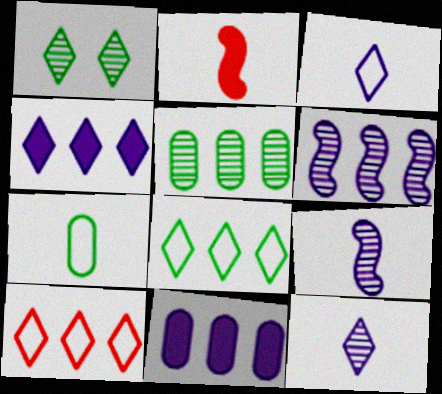[[2, 7, 12]]